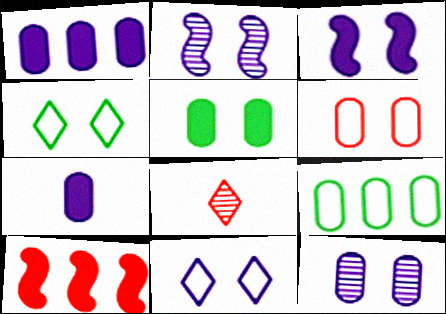[[3, 8, 9], 
[3, 11, 12], 
[5, 6, 12], 
[6, 8, 10]]